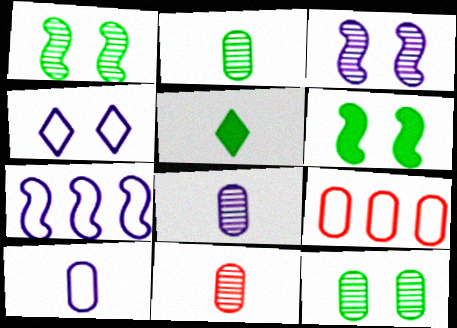[[2, 8, 11], 
[3, 5, 9], 
[4, 7, 10]]